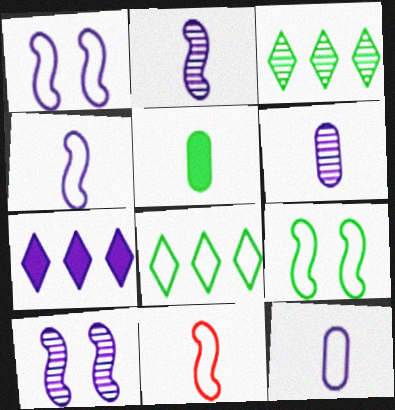[[1, 6, 7], 
[3, 5, 9], 
[7, 10, 12]]